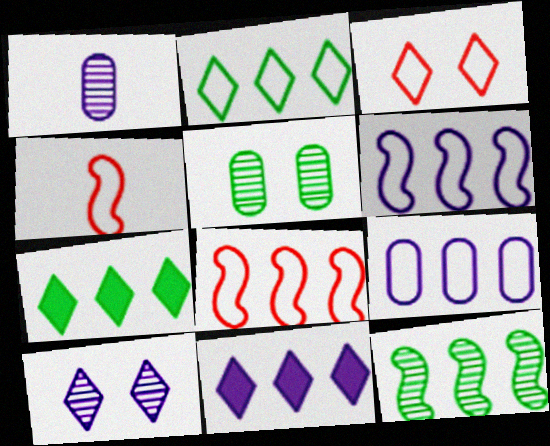[[2, 8, 9], 
[4, 5, 11]]